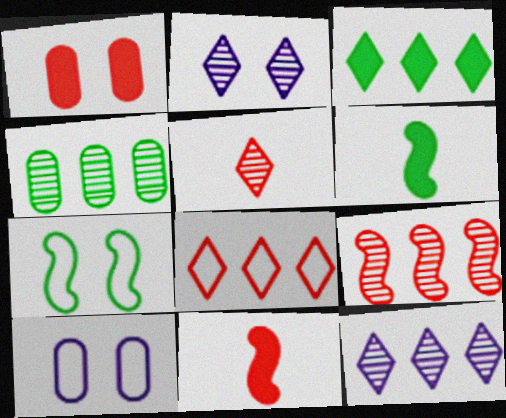[[1, 2, 7], 
[3, 8, 12], 
[4, 9, 12]]